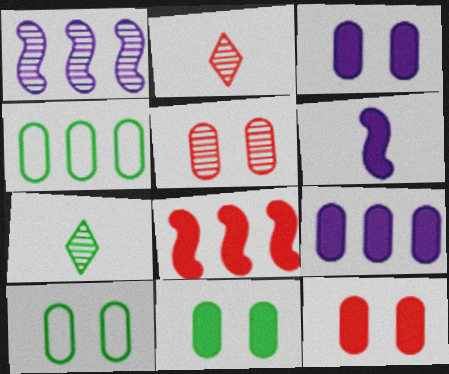[[1, 5, 7], 
[3, 5, 10], 
[3, 11, 12]]